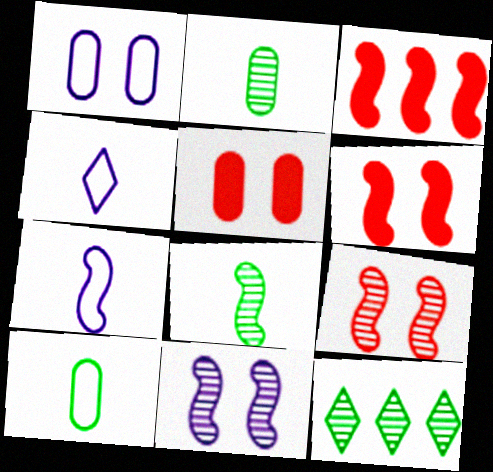[[5, 7, 12]]